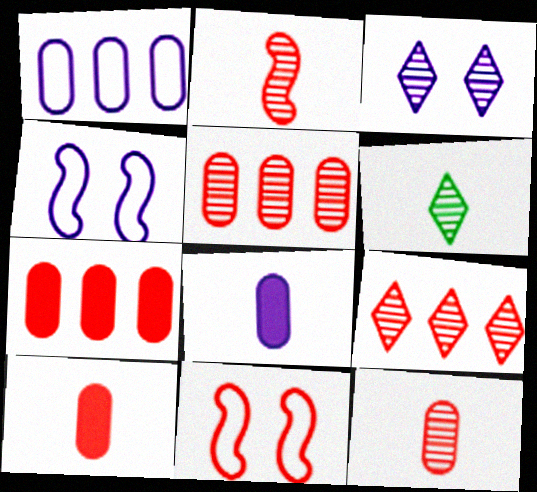[[3, 6, 9], 
[4, 6, 7], 
[9, 10, 11]]